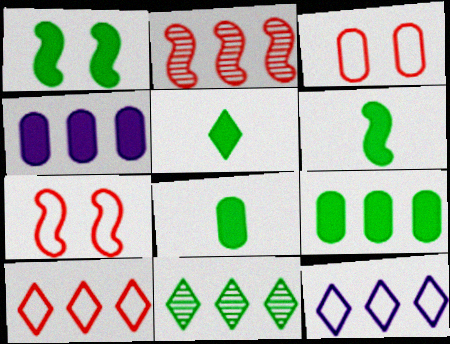[[1, 5, 9], 
[2, 9, 12], 
[5, 6, 8]]